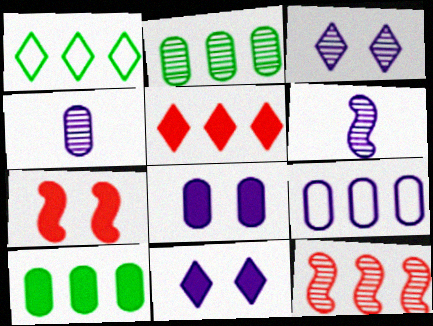[[1, 4, 7], 
[4, 8, 9], 
[6, 9, 11]]